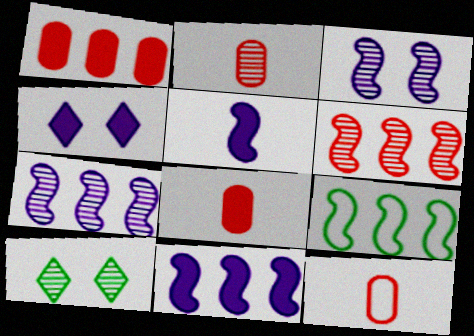[[2, 4, 9], 
[2, 7, 10], 
[2, 8, 12], 
[6, 9, 11], 
[10, 11, 12]]